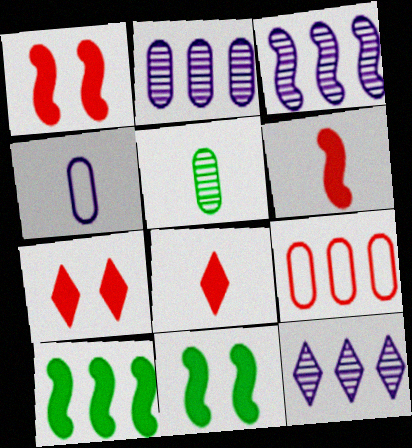[[2, 3, 12], 
[9, 10, 12]]